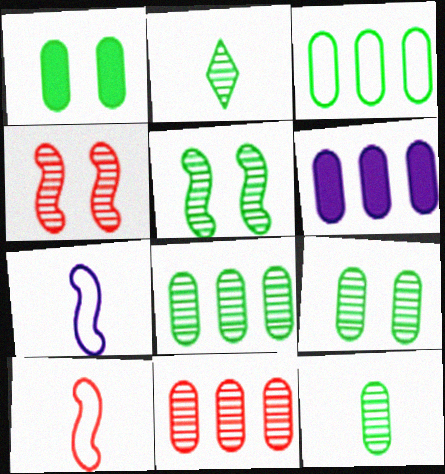[[1, 3, 12], 
[2, 5, 8], 
[3, 6, 11], 
[8, 9, 12]]